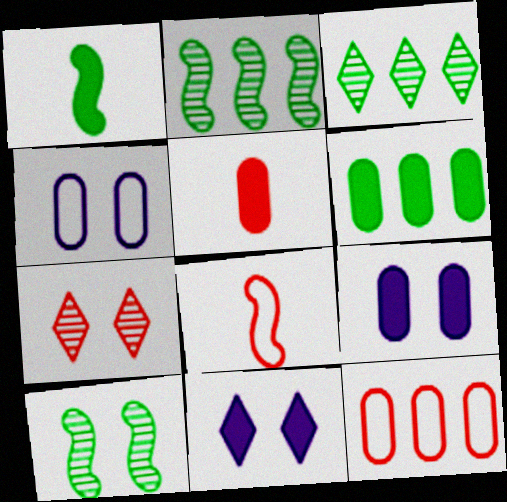[[3, 8, 9], 
[5, 6, 9]]